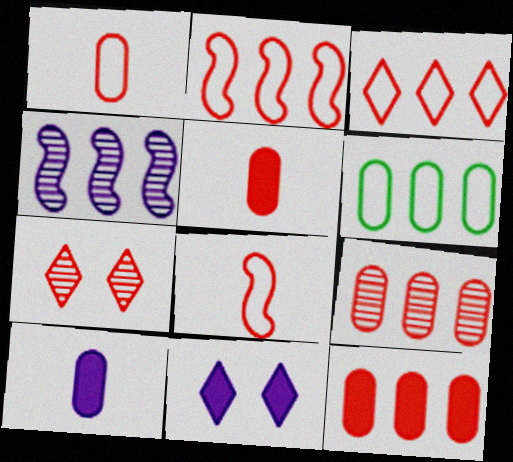[[2, 5, 7], 
[7, 8, 12]]